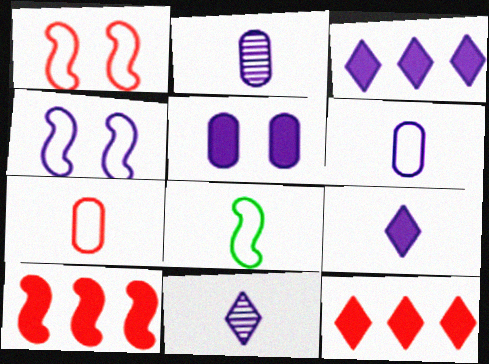[[2, 3, 4]]